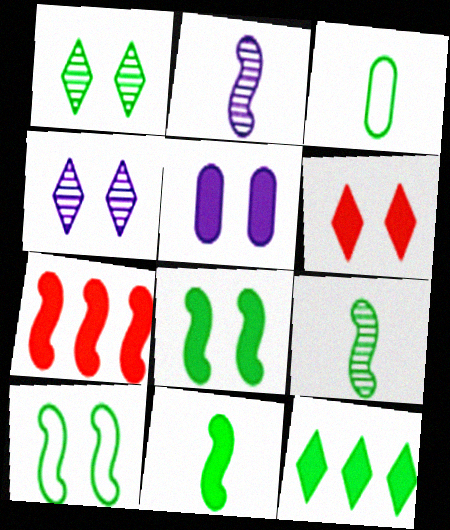[[2, 7, 10], 
[3, 4, 7], 
[5, 6, 8]]